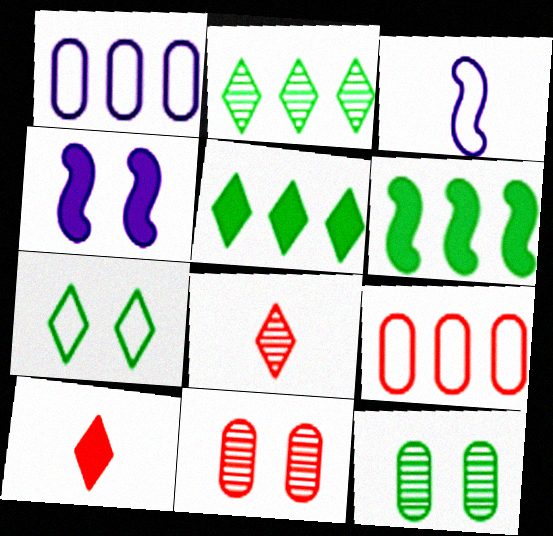[[3, 5, 11], 
[3, 7, 9], 
[4, 7, 11]]